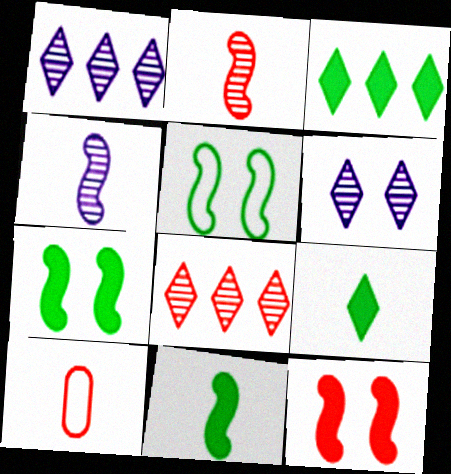[[1, 7, 10], 
[4, 9, 10], 
[8, 10, 12]]